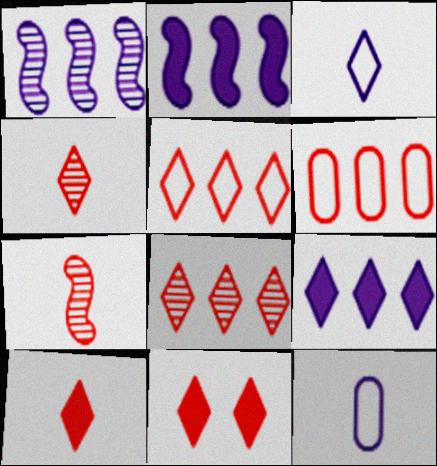[[4, 5, 11], 
[6, 7, 11]]